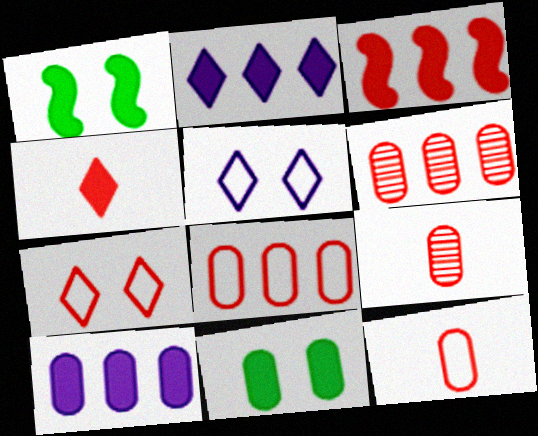[[1, 4, 10], 
[3, 7, 9]]